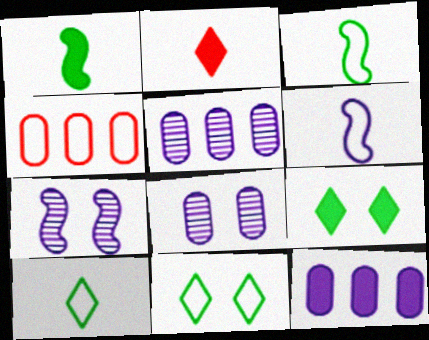[[4, 6, 11]]